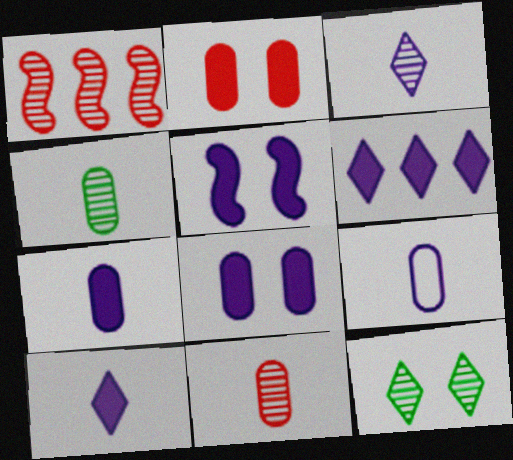[[5, 6, 7]]